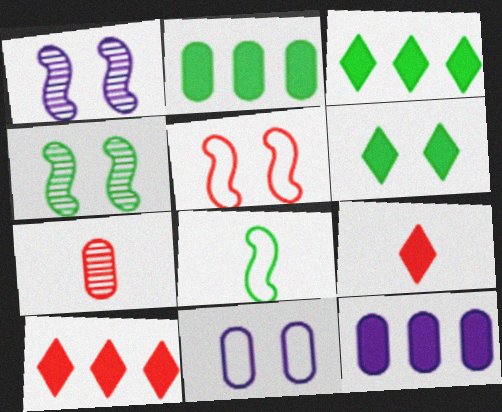[[2, 7, 11], 
[5, 7, 10]]